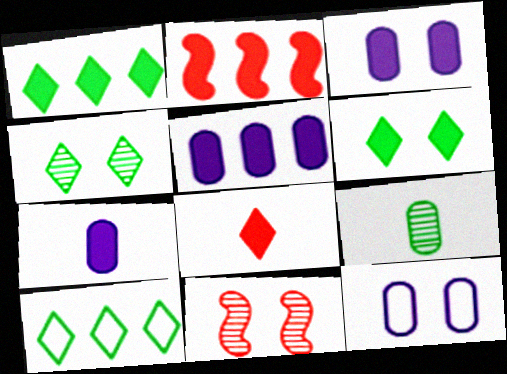[[1, 2, 5], 
[2, 6, 7], 
[3, 5, 7], 
[6, 11, 12], 
[7, 10, 11]]